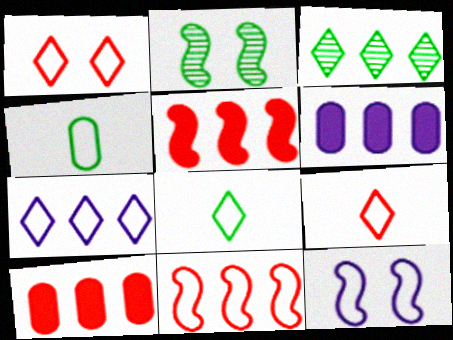[[1, 7, 8], 
[2, 6, 9], 
[3, 6, 11]]